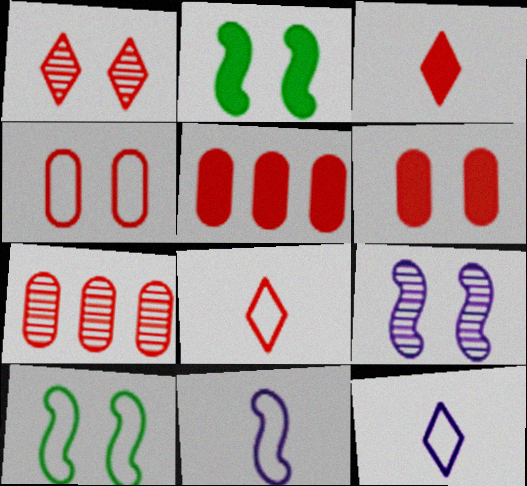[[2, 7, 12]]